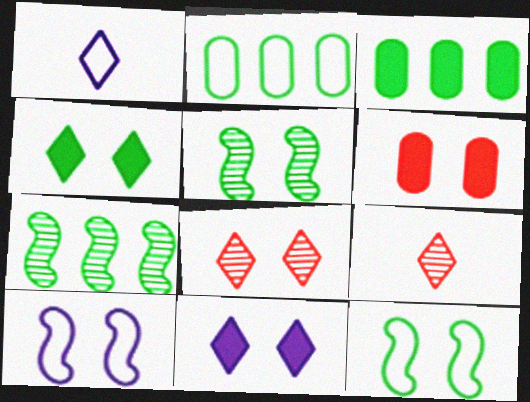[[1, 6, 7], 
[3, 9, 10]]